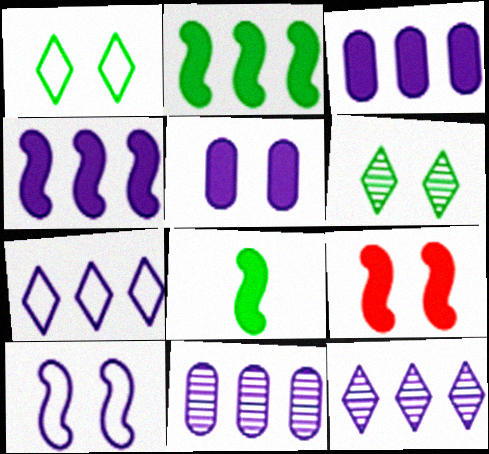[[4, 7, 11], 
[4, 8, 9]]